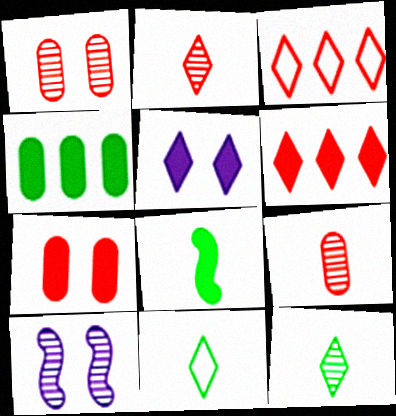[[3, 5, 12]]